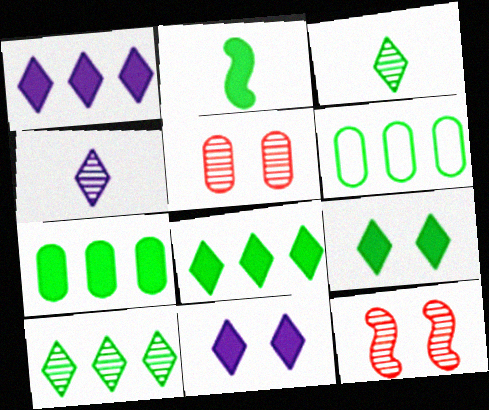[[2, 7, 9]]